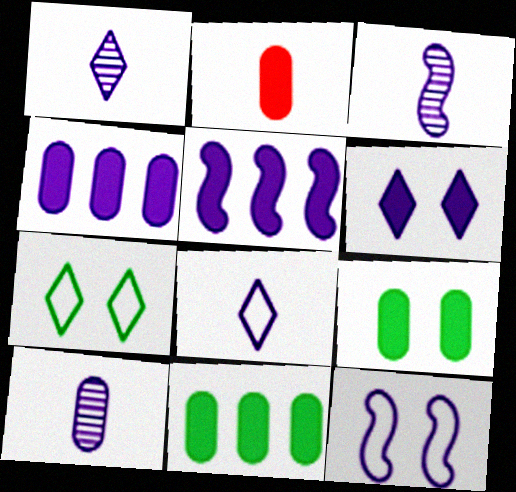[[1, 3, 10], 
[1, 4, 12], 
[2, 4, 9], 
[3, 5, 12]]